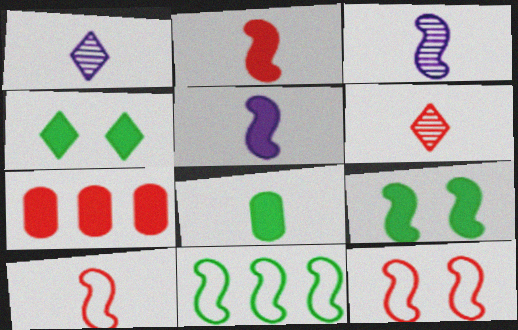[[1, 8, 10], 
[4, 5, 7], 
[6, 7, 12]]